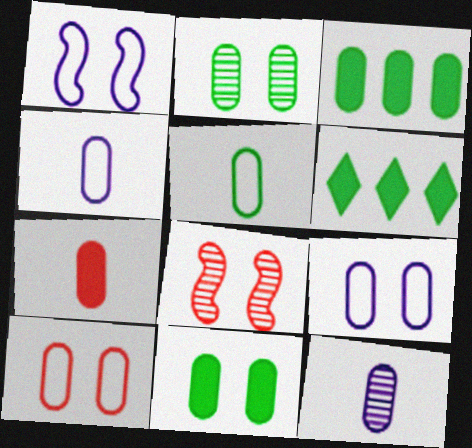[[2, 3, 5], 
[3, 10, 12], 
[4, 6, 8], 
[5, 7, 12]]